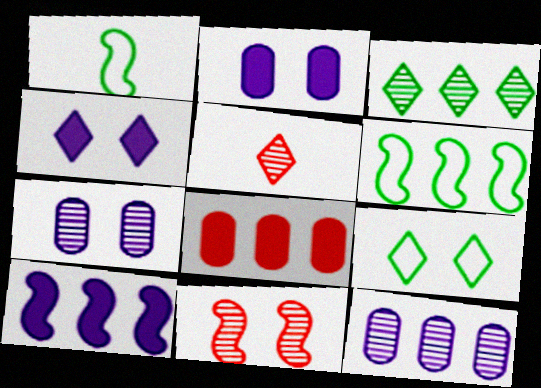[[1, 10, 11], 
[2, 5, 6], 
[2, 9, 11]]